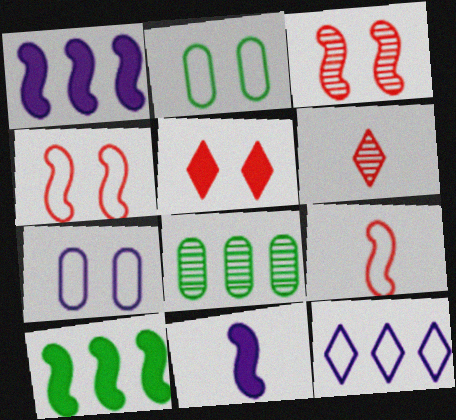[[1, 2, 6], 
[2, 9, 12], 
[6, 7, 10]]